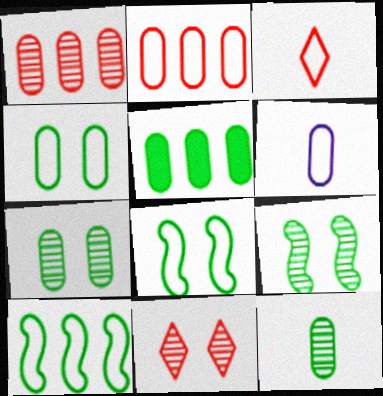[[2, 4, 6], 
[4, 5, 12]]